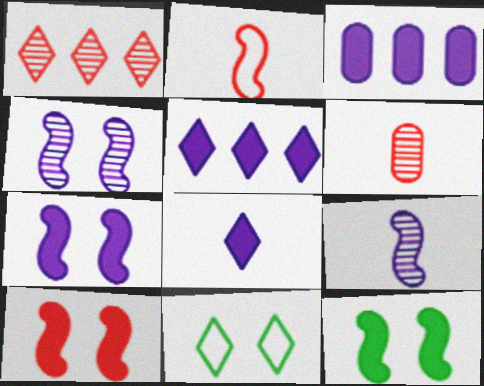[[1, 8, 11], 
[3, 7, 8], 
[7, 10, 12]]